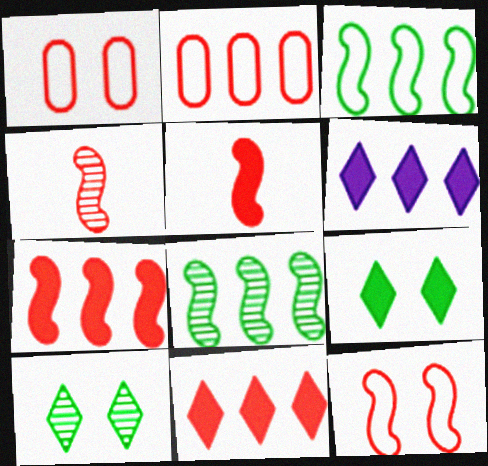[[1, 4, 11], 
[2, 6, 8], 
[4, 7, 12]]